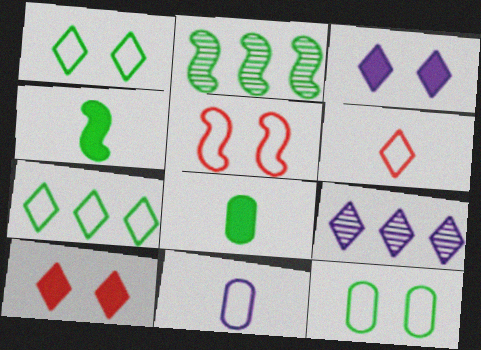[[1, 2, 8], 
[2, 10, 11], 
[5, 7, 11], 
[5, 8, 9]]